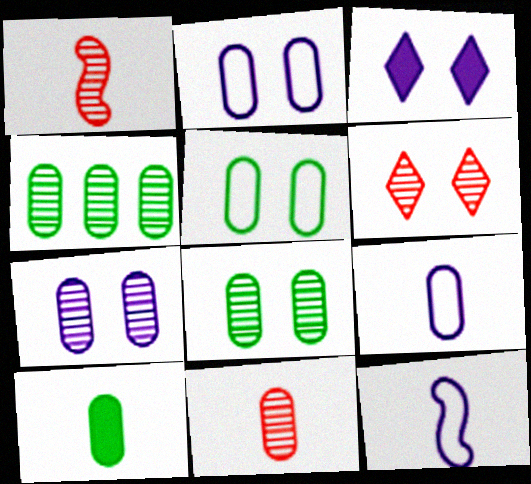[[4, 5, 10], 
[4, 7, 11], 
[9, 10, 11]]